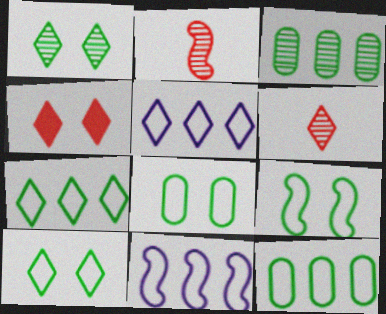[[8, 9, 10]]